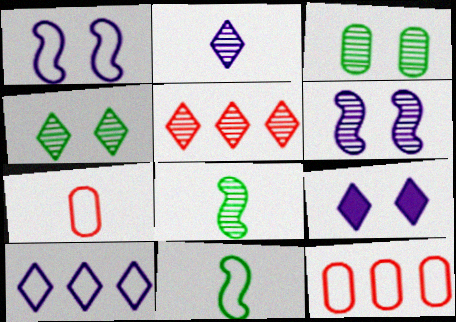[[2, 4, 5], 
[2, 9, 10], 
[8, 9, 12]]